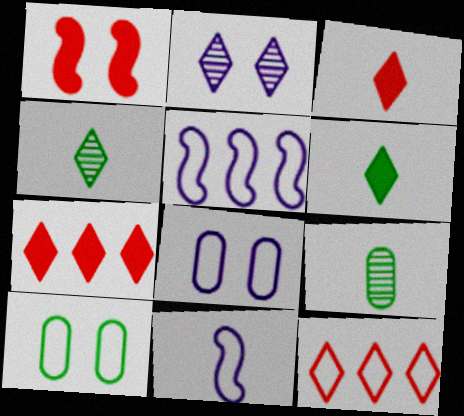[[1, 2, 10], 
[2, 6, 12], 
[3, 9, 11], 
[10, 11, 12]]